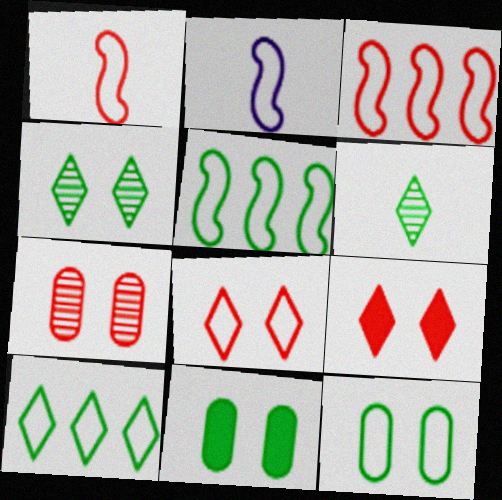[[5, 6, 11]]